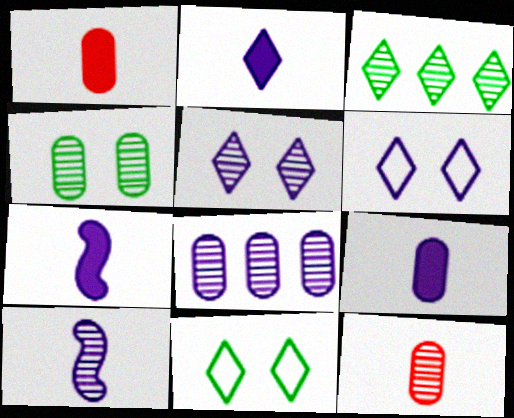[[2, 7, 9], 
[4, 8, 12], 
[5, 8, 10], 
[6, 7, 8]]